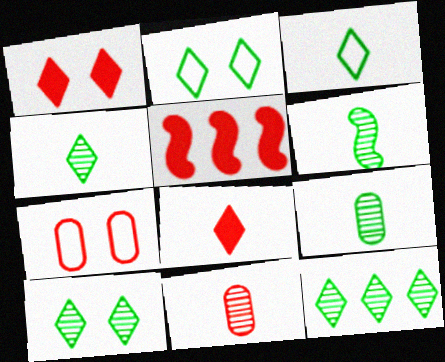[[4, 6, 9], 
[4, 10, 12]]